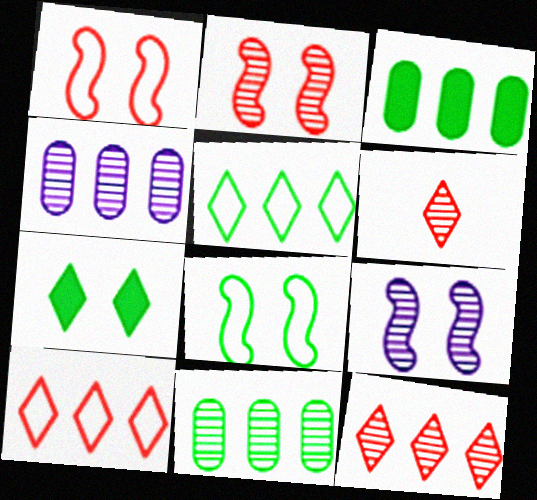[[6, 9, 11]]